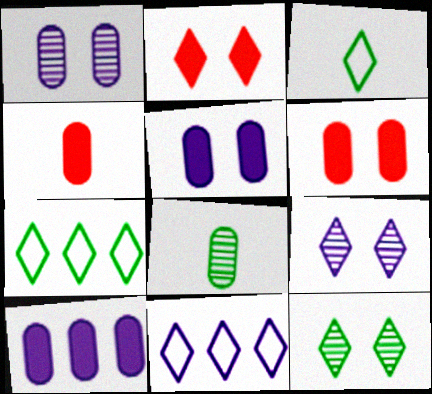[]